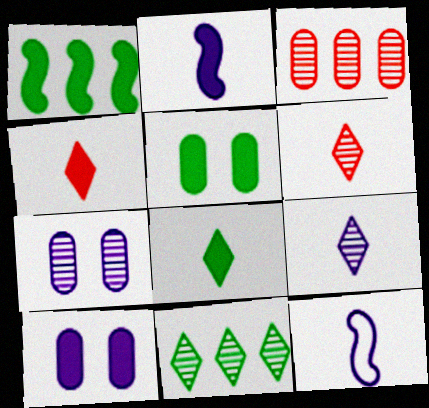[[1, 4, 10], 
[1, 5, 8]]